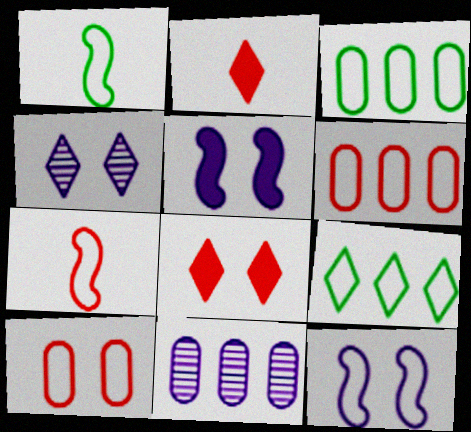[[1, 8, 11], 
[2, 4, 9]]